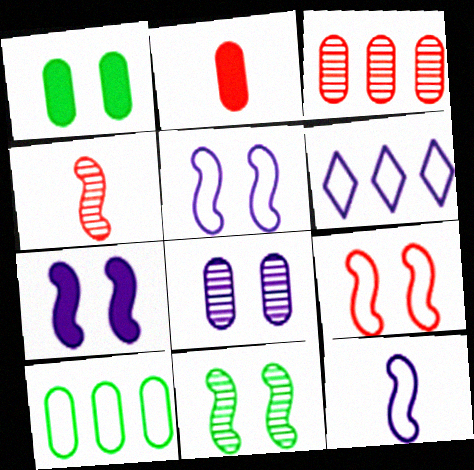[[1, 4, 6], 
[2, 6, 11], 
[2, 8, 10], 
[7, 9, 11]]